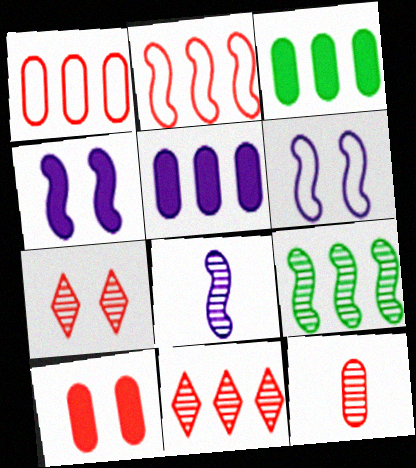[[1, 10, 12]]